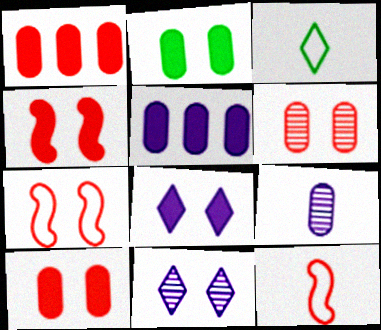[[2, 4, 8], 
[2, 7, 11]]